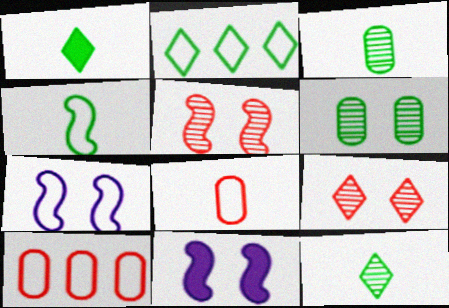[[1, 3, 4], 
[2, 7, 8], 
[10, 11, 12]]